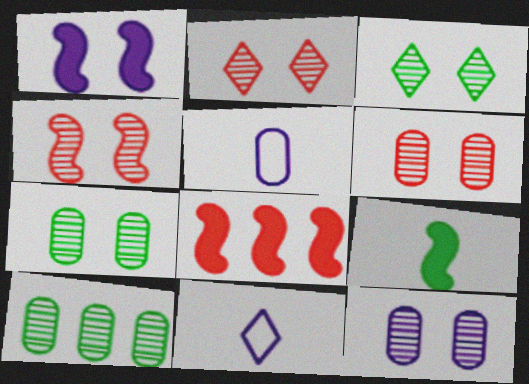[[1, 8, 9], 
[2, 4, 6], 
[3, 4, 12], 
[3, 5, 8], 
[6, 7, 12], 
[7, 8, 11]]